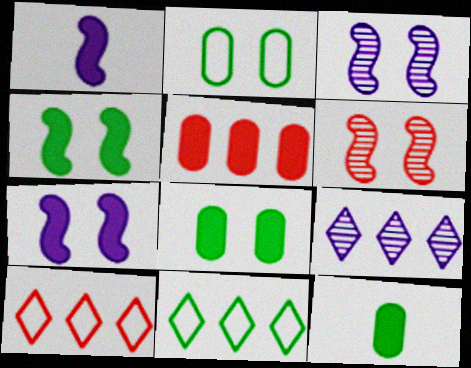[[3, 10, 12]]